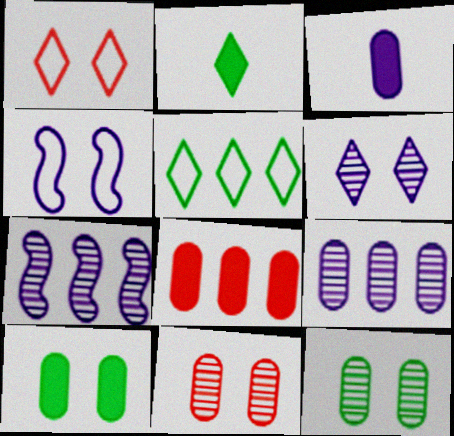[[3, 8, 10], 
[5, 7, 8]]